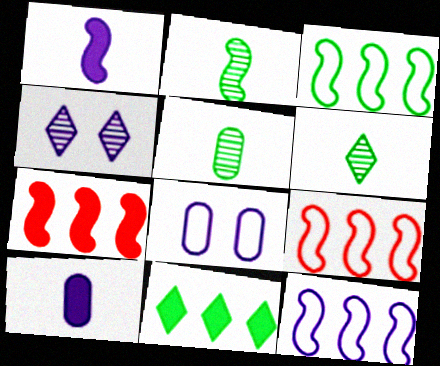[[2, 5, 6], 
[3, 9, 12], 
[4, 10, 12], 
[6, 7, 8]]